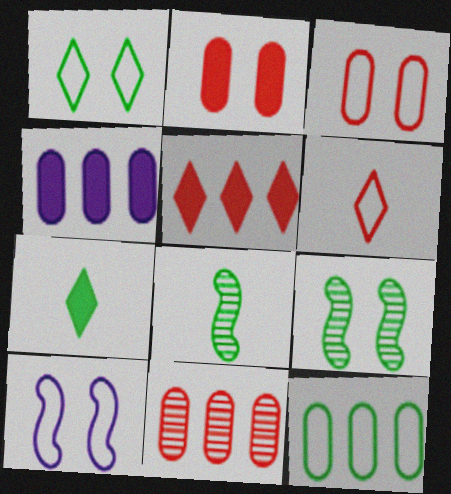[[1, 3, 10], 
[4, 6, 9], 
[4, 11, 12], 
[6, 10, 12], 
[7, 9, 12], 
[7, 10, 11]]